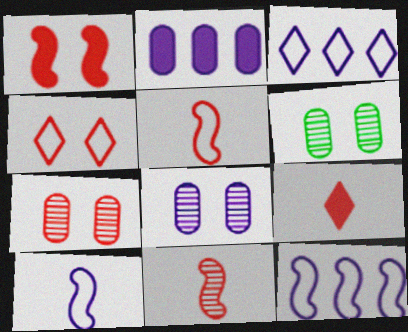[[1, 4, 7], 
[6, 7, 8], 
[6, 9, 12]]